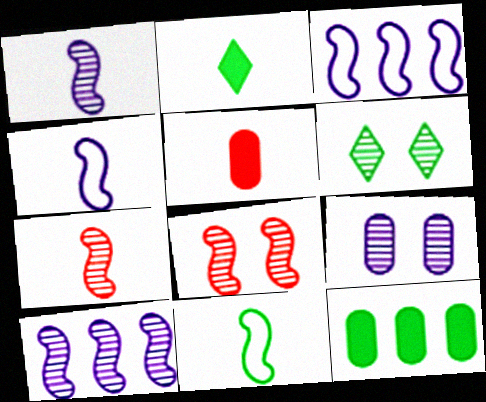[[3, 5, 6], 
[6, 8, 9], 
[6, 11, 12]]